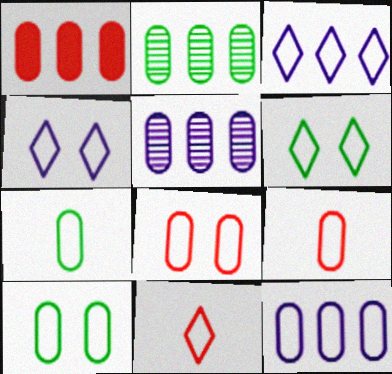[[1, 2, 12], 
[3, 6, 11], 
[7, 8, 12], 
[9, 10, 12]]